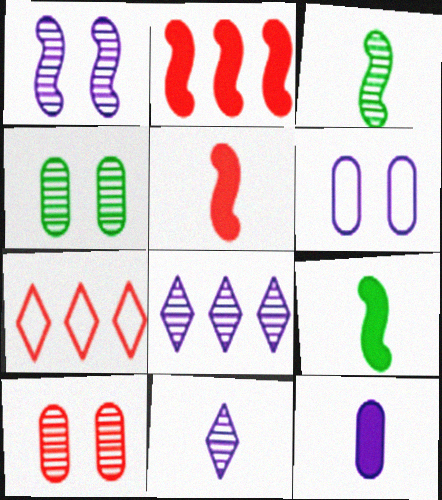[[3, 8, 10], 
[5, 7, 10]]